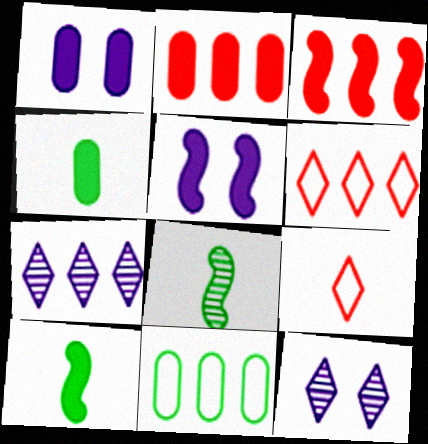[[1, 2, 4], 
[1, 6, 8], 
[3, 5, 10], 
[3, 7, 11]]